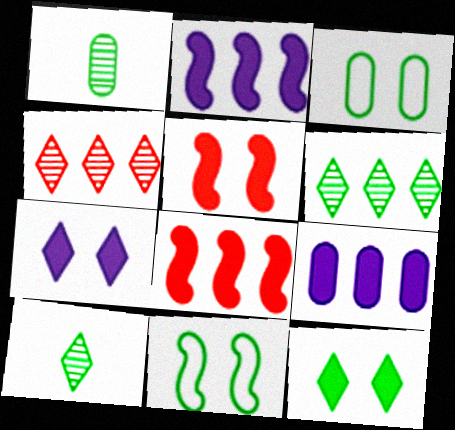[]